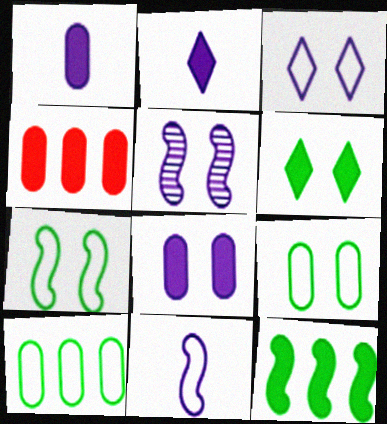[[3, 5, 8]]